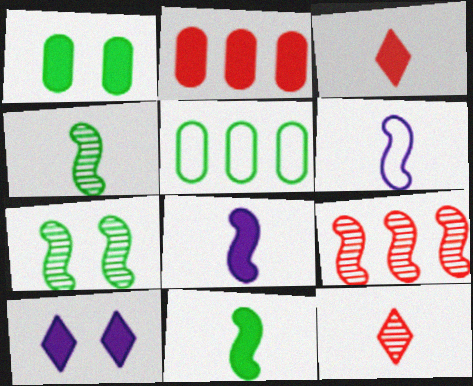[[2, 10, 11]]